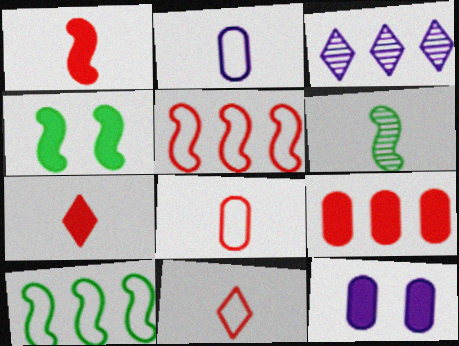[[2, 6, 7], 
[3, 4, 8], 
[3, 9, 10], 
[4, 6, 10]]